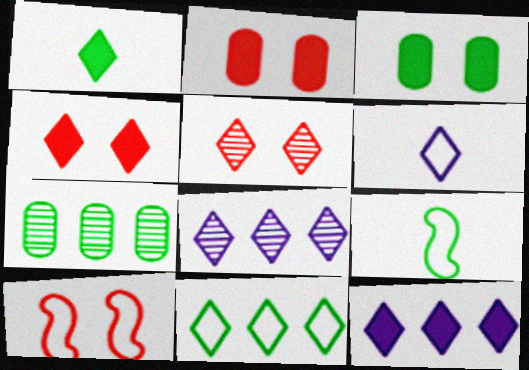[[1, 4, 12], 
[2, 5, 10], 
[2, 8, 9]]